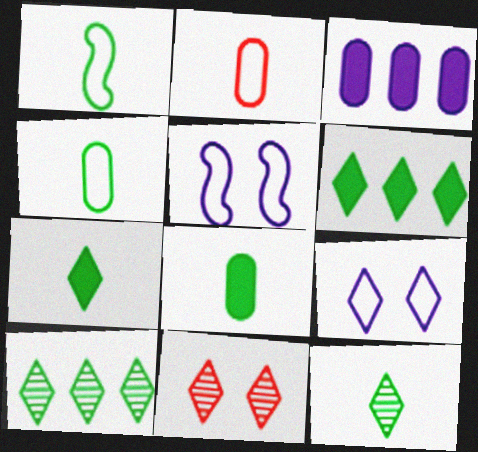[[1, 3, 11], 
[1, 8, 12]]